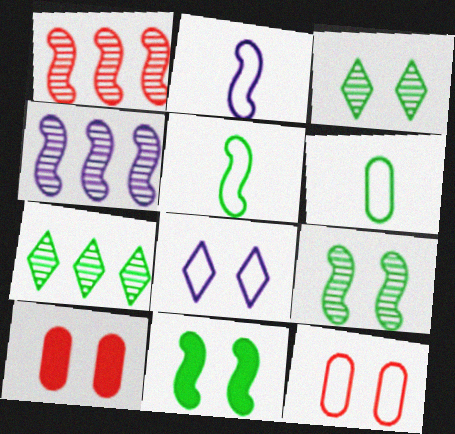[[1, 2, 11], 
[2, 7, 10], 
[6, 7, 11], 
[8, 9, 10]]